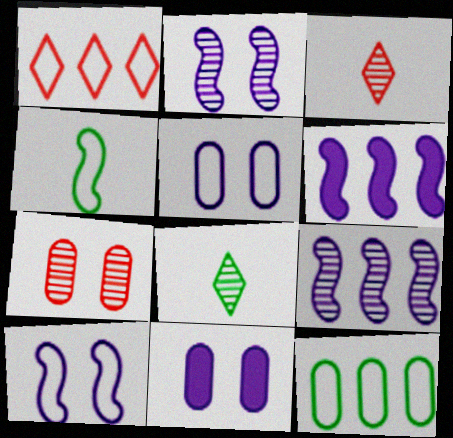[[1, 4, 5], 
[7, 8, 9]]